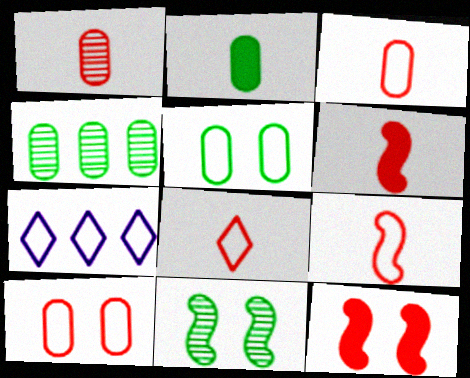[[1, 6, 8], 
[2, 4, 5], 
[3, 8, 9], 
[5, 7, 9]]